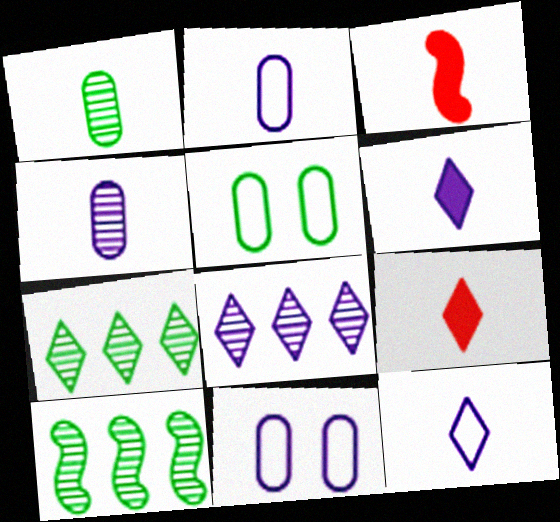[[1, 3, 12], 
[3, 5, 8], 
[3, 7, 11], 
[9, 10, 11]]